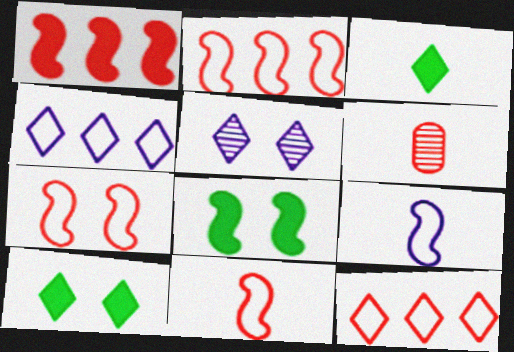[[2, 7, 11], 
[3, 5, 12], 
[3, 6, 9], 
[4, 6, 8]]